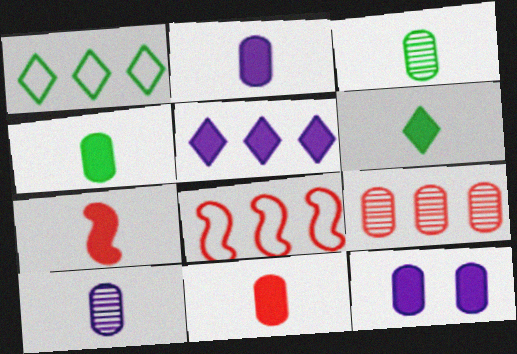[[2, 4, 11], 
[2, 6, 7]]